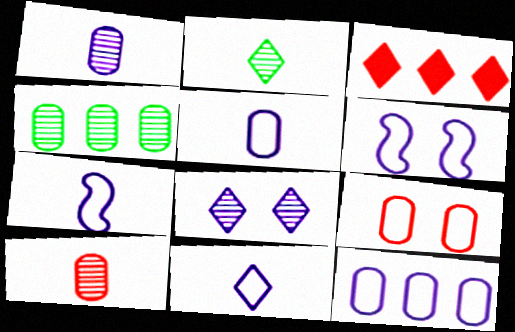[[5, 7, 11], 
[6, 11, 12]]